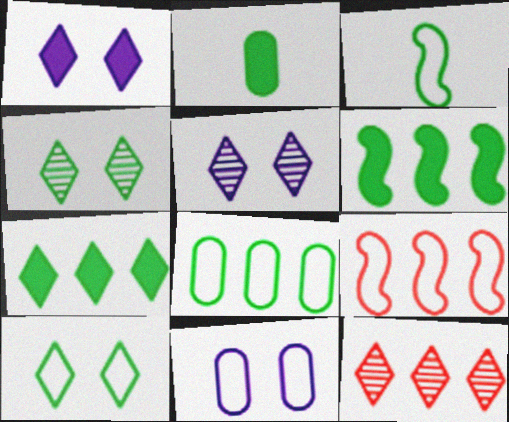[[2, 5, 9], 
[3, 8, 10]]